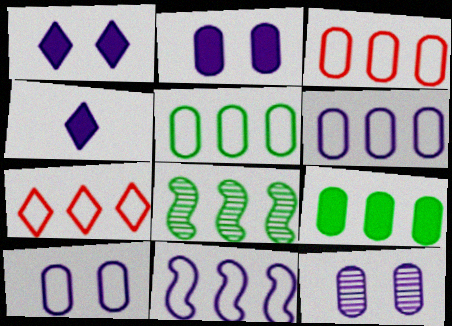[[2, 10, 12], 
[3, 5, 6], 
[4, 11, 12], 
[5, 7, 11]]